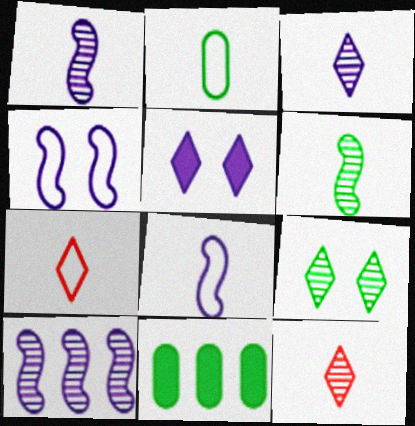[[2, 7, 8], 
[4, 11, 12]]